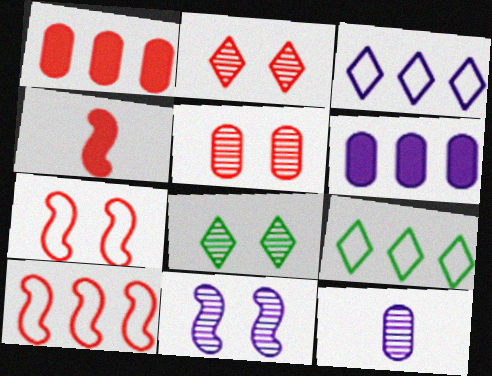[[5, 8, 11]]